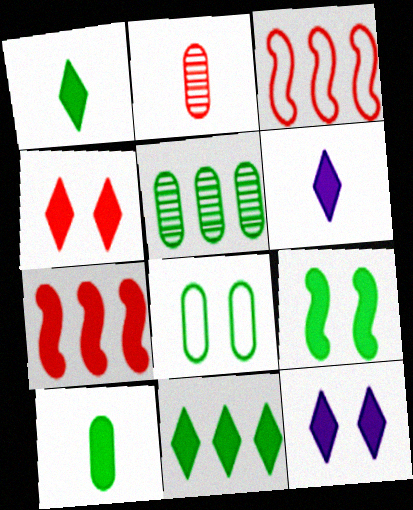[[2, 3, 4], 
[4, 6, 11], 
[5, 8, 10], 
[7, 10, 12], 
[9, 10, 11]]